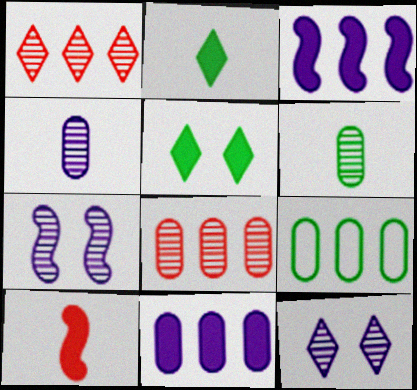[[1, 3, 9], 
[1, 6, 7], 
[5, 10, 11], 
[8, 9, 11], 
[9, 10, 12]]